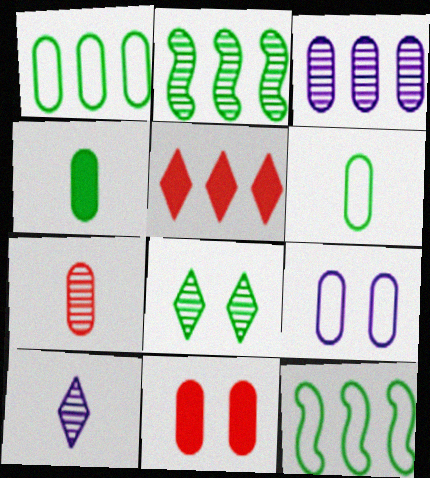[[3, 5, 12], 
[3, 6, 11], 
[4, 8, 12], 
[10, 11, 12]]